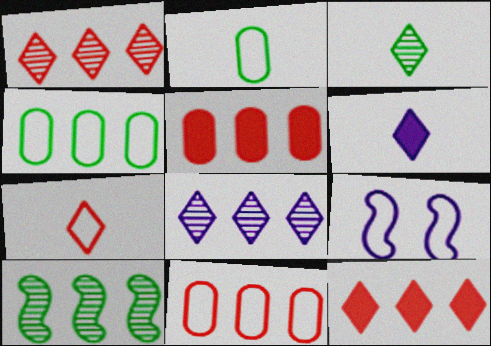[[3, 5, 9], 
[3, 6, 7], 
[4, 7, 9]]